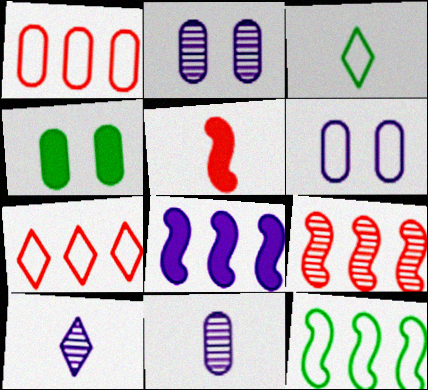[[1, 4, 11], 
[3, 5, 11], 
[6, 8, 10], 
[8, 9, 12]]